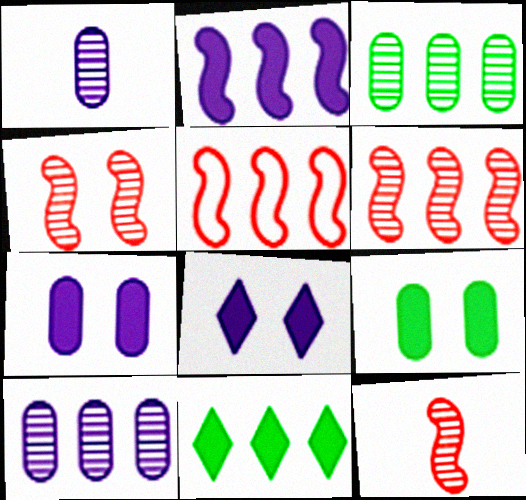[[4, 6, 12], 
[5, 10, 11]]